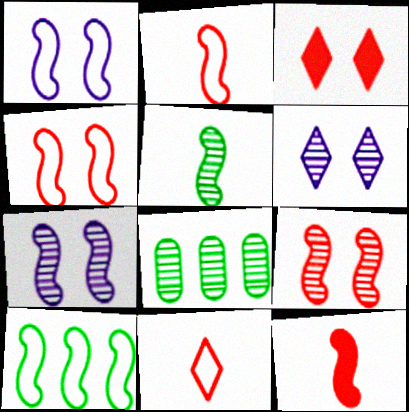[[1, 2, 10], 
[7, 10, 12]]